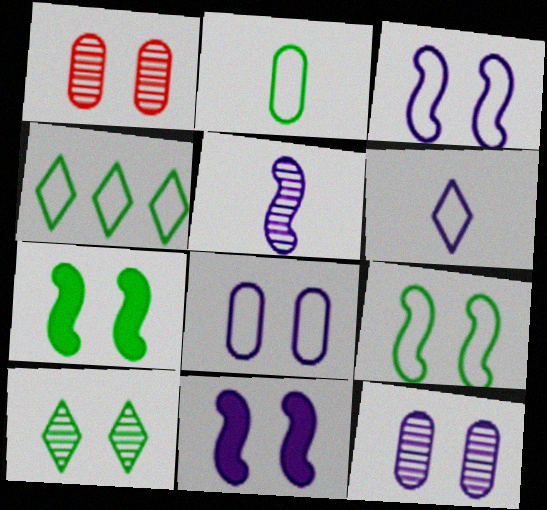[[2, 4, 9]]